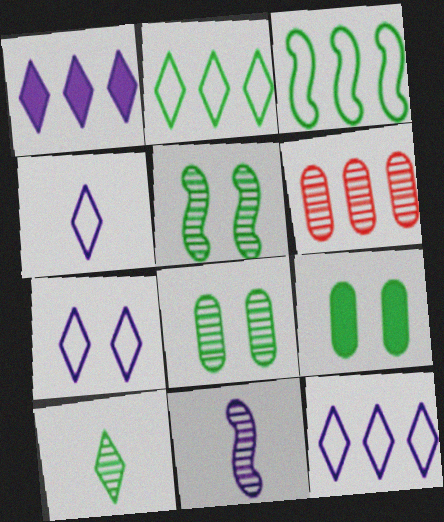[[1, 3, 6], 
[3, 9, 10], 
[4, 7, 12]]